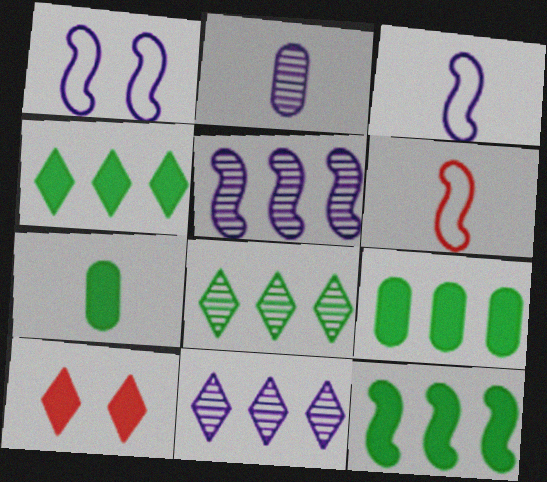[[4, 9, 12]]